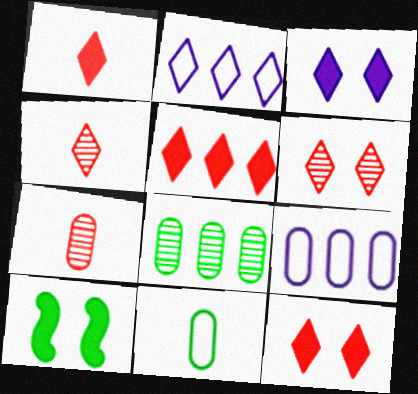[[1, 5, 12], 
[2, 7, 10], 
[4, 9, 10]]